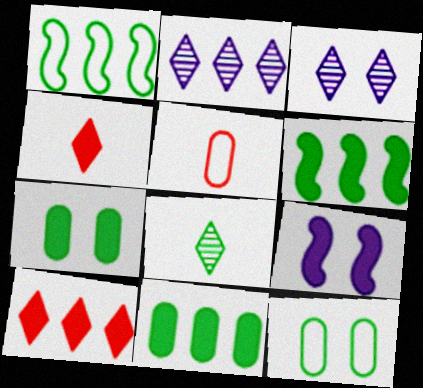[[1, 7, 8], 
[3, 5, 6], 
[4, 9, 11], 
[6, 8, 12]]